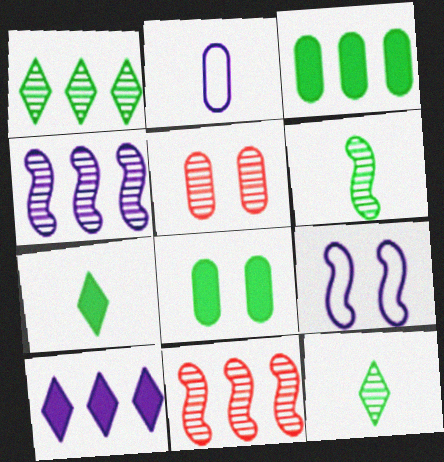[[2, 3, 5], 
[4, 5, 12]]